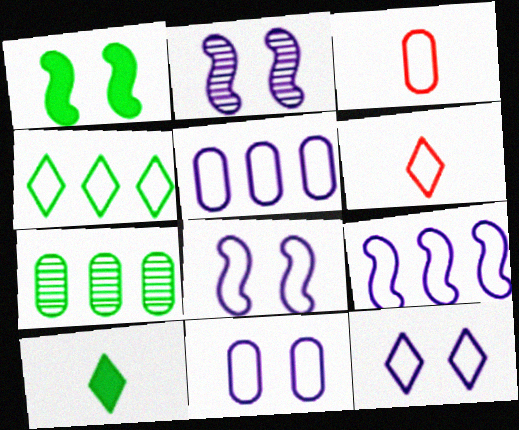[[3, 4, 8], 
[4, 6, 12], 
[8, 11, 12]]